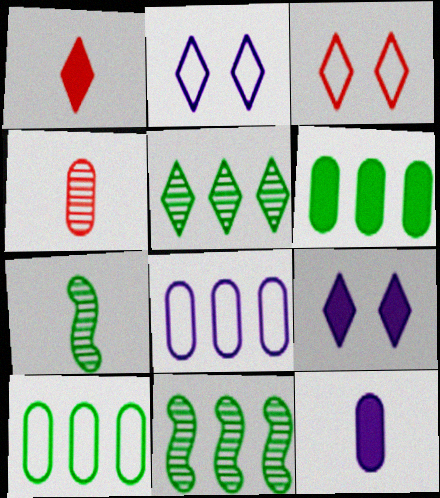[[1, 2, 5], 
[3, 11, 12]]